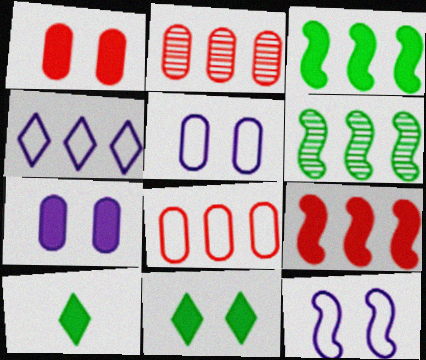[[2, 3, 4], 
[2, 10, 12], 
[7, 9, 10]]